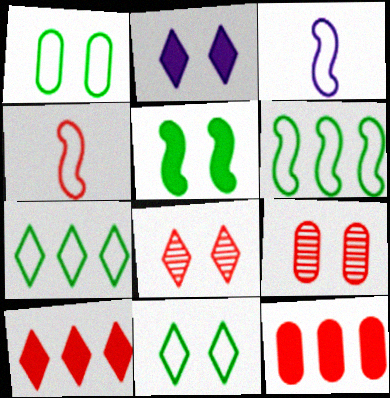[[2, 8, 11], 
[4, 8, 12], 
[4, 9, 10]]